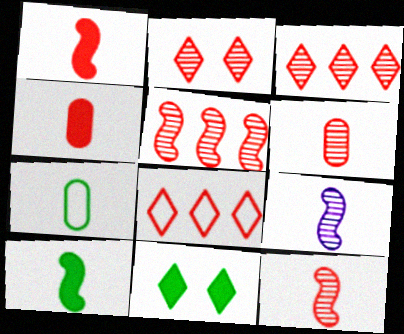[[2, 5, 6]]